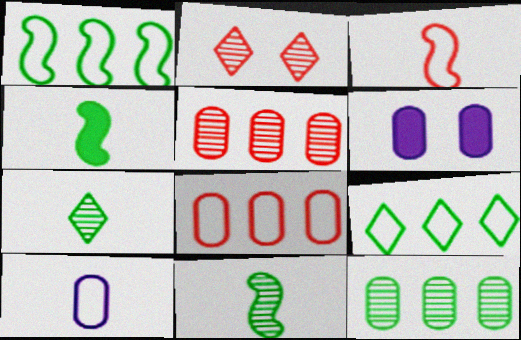[]